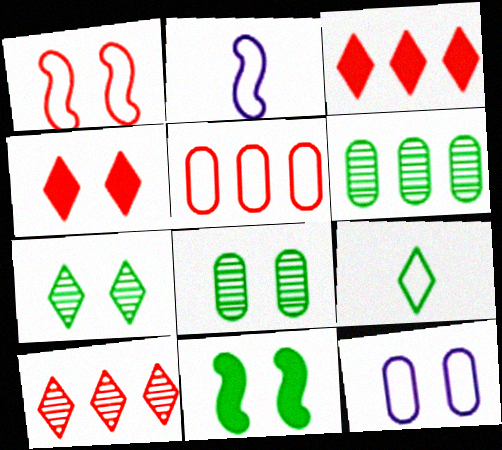[[2, 3, 8], 
[2, 4, 6], 
[6, 9, 11]]